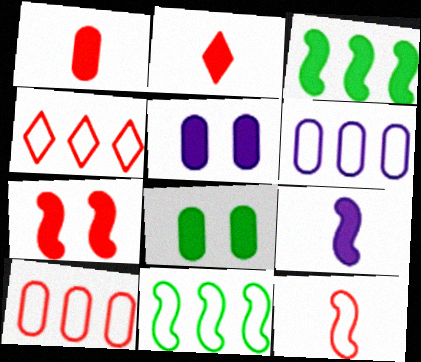[[2, 3, 5], 
[3, 7, 9], 
[4, 6, 11]]